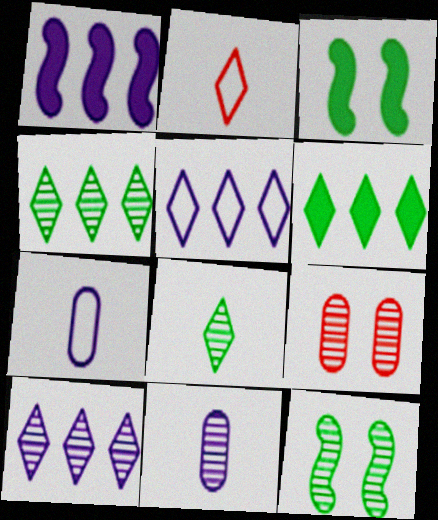[]